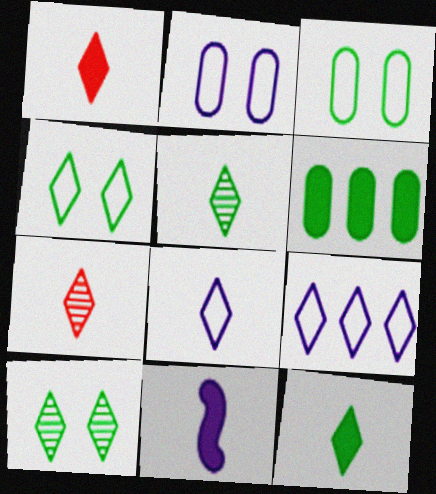[[1, 5, 8], 
[1, 9, 10], 
[7, 8, 12]]